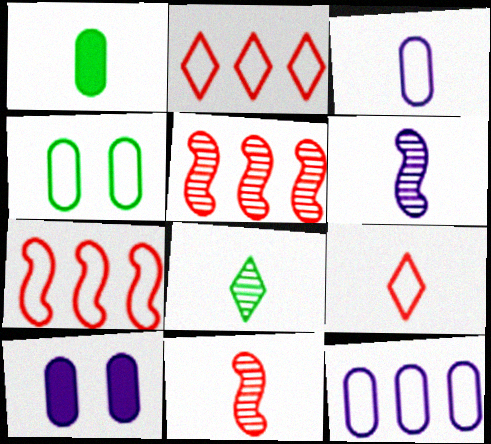[[1, 6, 9], 
[7, 8, 10]]